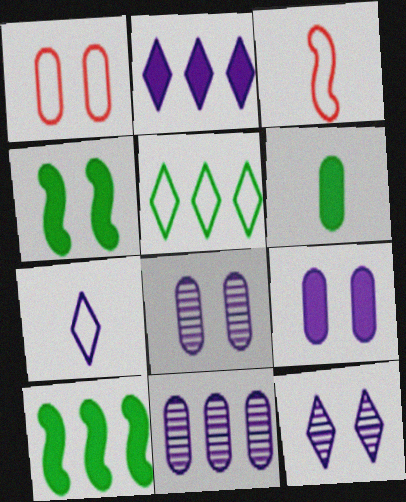[[1, 4, 12], 
[1, 6, 11], 
[2, 7, 12]]